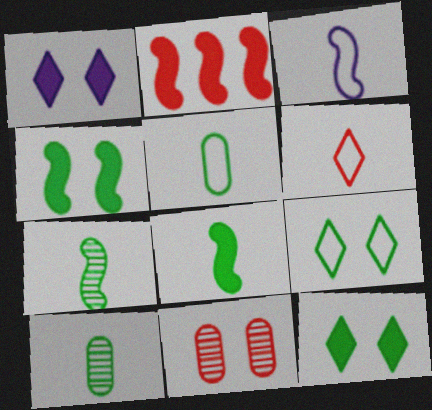[[2, 6, 11], 
[3, 5, 6]]